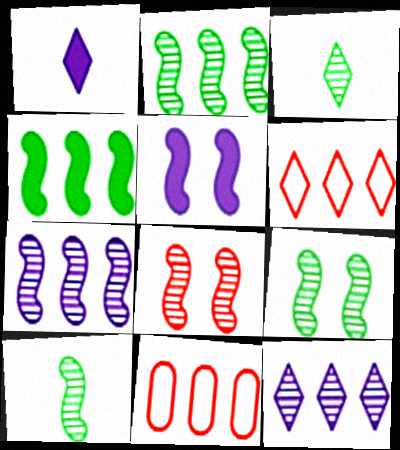[[1, 9, 11], 
[2, 9, 10], 
[3, 5, 11], 
[4, 11, 12], 
[7, 8, 10]]